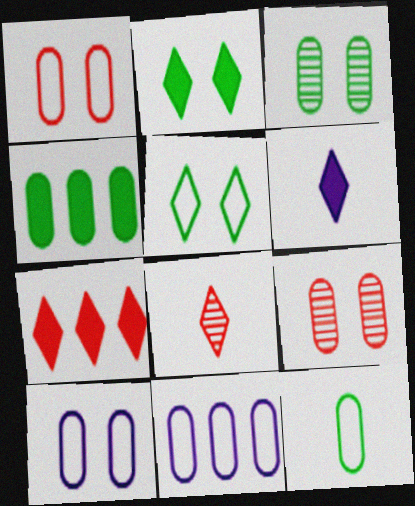[[1, 11, 12], 
[2, 6, 7], 
[3, 4, 12]]